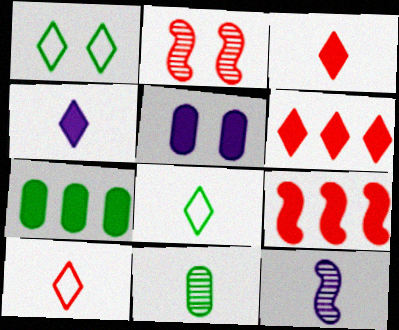[[1, 2, 5]]